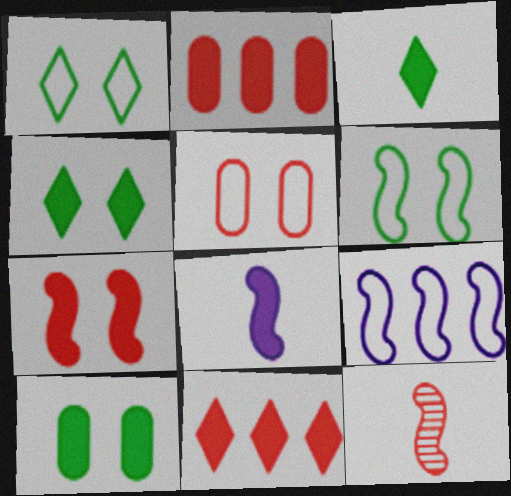[[2, 4, 8], 
[5, 11, 12], 
[8, 10, 11]]